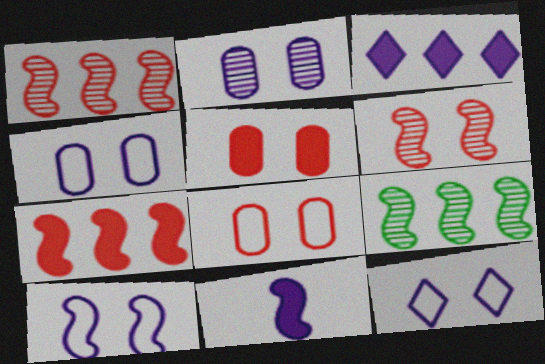[[4, 10, 12]]